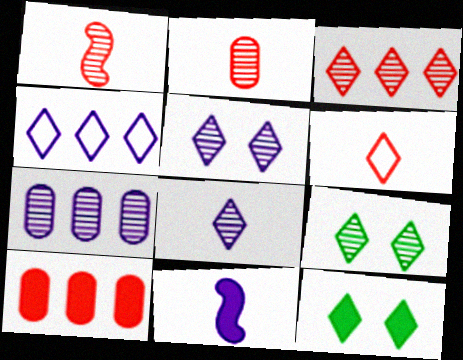[[1, 7, 9], 
[3, 8, 9], 
[10, 11, 12]]